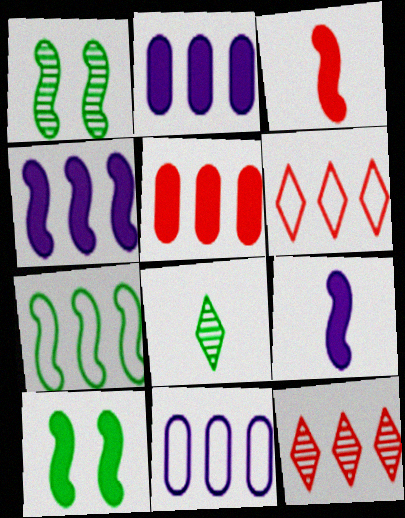[[2, 7, 12], 
[3, 4, 10], 
[6, 7, 11]]